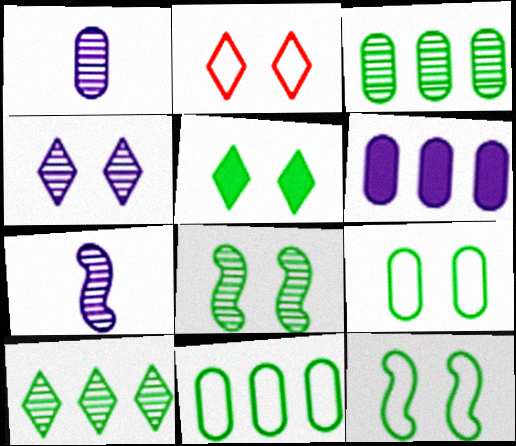[[2, 4, 5], 
[5, 8, 9]]